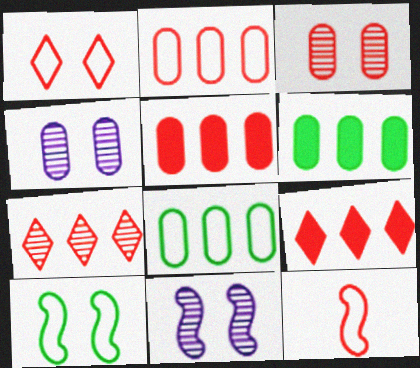[[1, 2, 12], 
[3, 9, 12]]